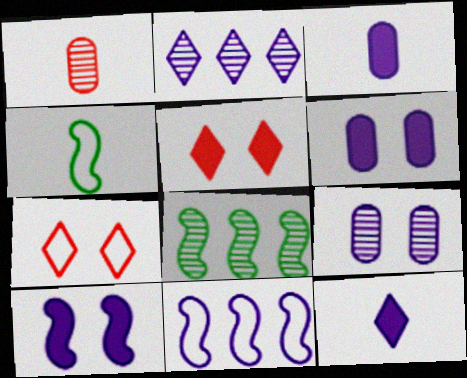[[1, 4, 12], 
[3, 7, 8], 
[9, 11, 12]]